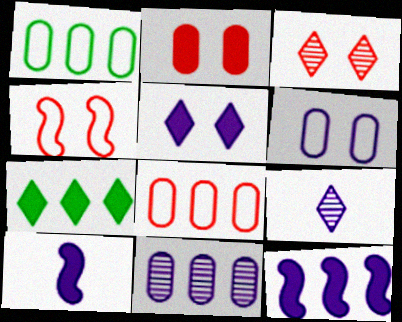[[1, 3, 10], 
[2, 3, 4], 
[2, 7, 10], 
[6, 9, 12]]